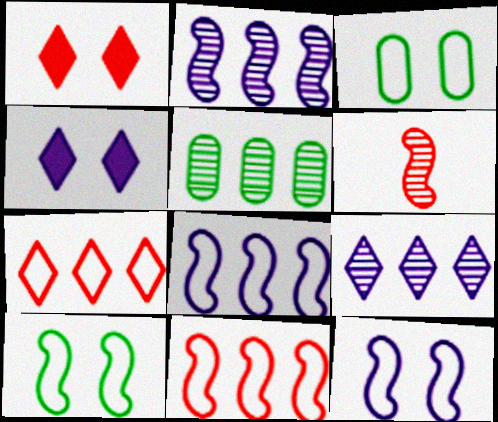[]